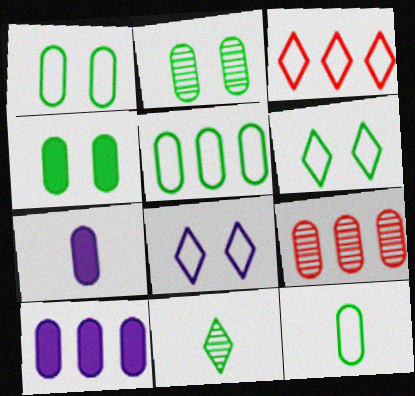[[1, 2, 4], 
[1, 5, 12], 
[1, 7, 9], 
[5, 9, 10]]